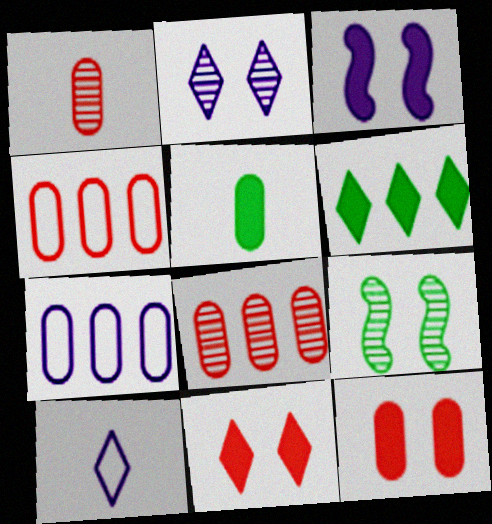[[1, 4, 12]]